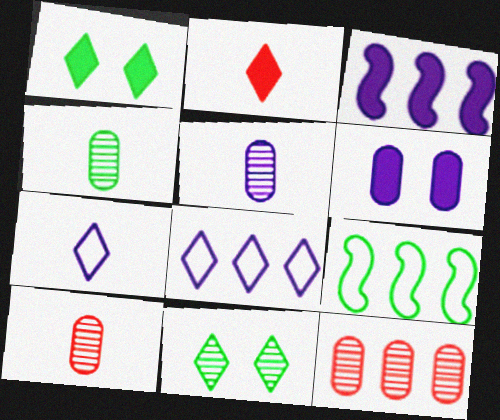[[1, 4, 9], 
[2, 8, 11], 
[4, 5, 10]]